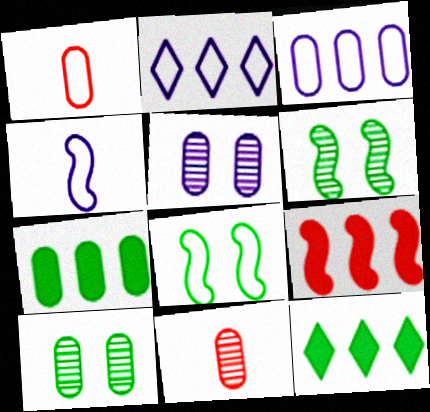[[1, 2, 8], 
[1, 5, 7], 
[4, 6, 9]]